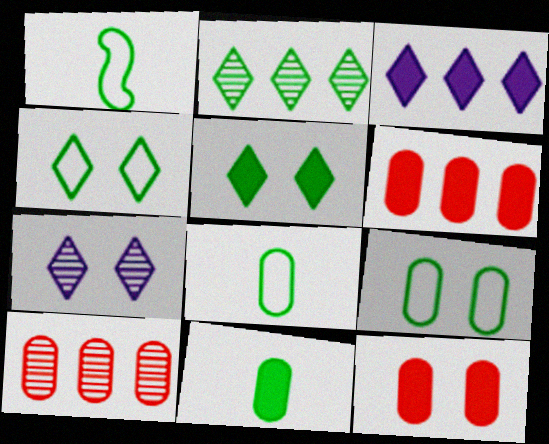[[1, 6, 7]]